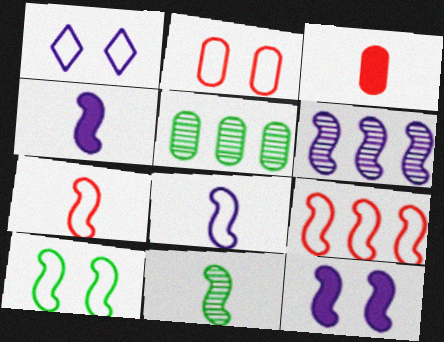[[1, 2, 10], 
[4, 7, 11], 
[6, 8, 12], 
[8, 9, 10], 
[9, 11, 12]]